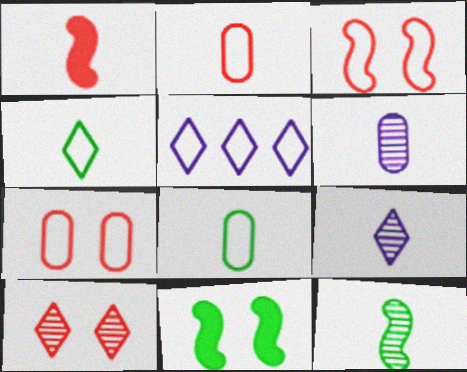[[1, 4, 6], 
[1, 8, 9], 
[3, 5, 8]]